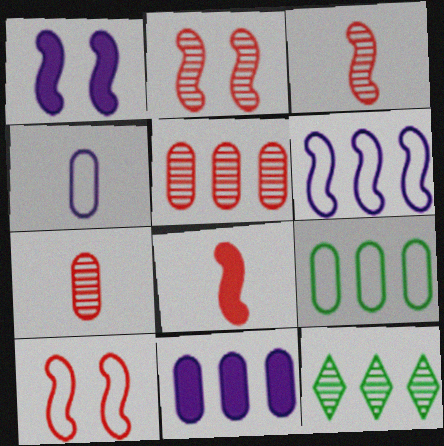[[5, 9, 11]]